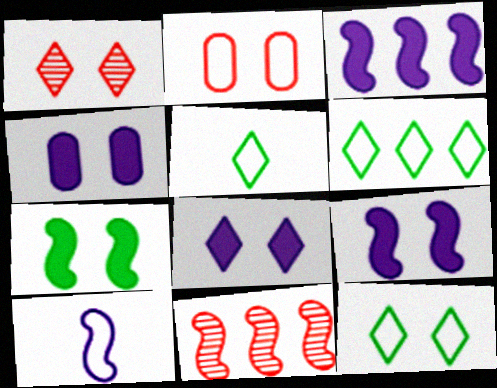[[1, 8, 12], 
[2, 6, 10], 
[4, 5, 11], 
[4, 8, 9], 
[5, 6, 12], 
[7, 10, 11]]